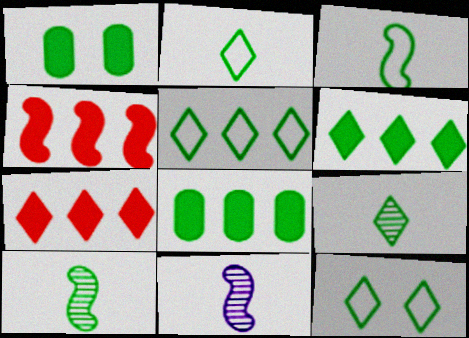[[1, 5, 10], 
[2, 5, 12], 
[6, 9, 12], 
[8, 10, 12]]